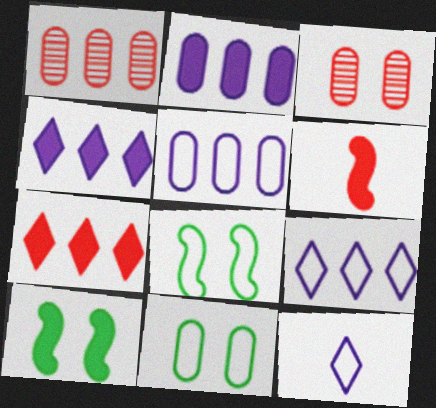[[1, 10, 12]]